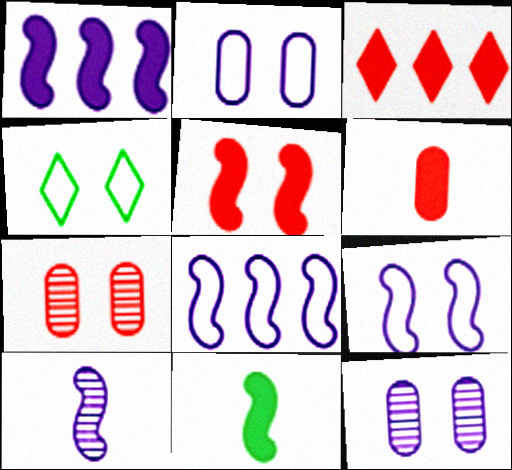[[1, 5, 11], 
[1, 9, 10], 
[3, 5, 6], 
[4, 5, 12]]